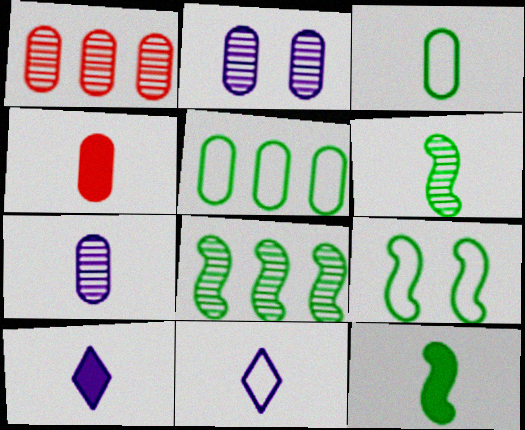[[1, 9, 10], 
[2, 4, 5], 
[3, 4, 7], 
[4, 6, 11], 
[4, 10, 12], 
[8, 9, 12]]